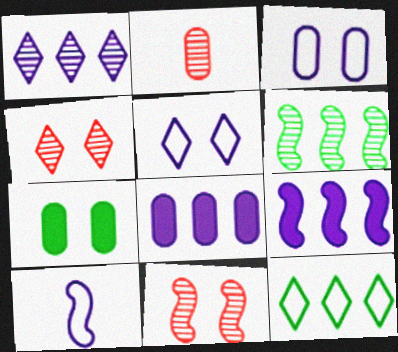[[5, 7, 11]]